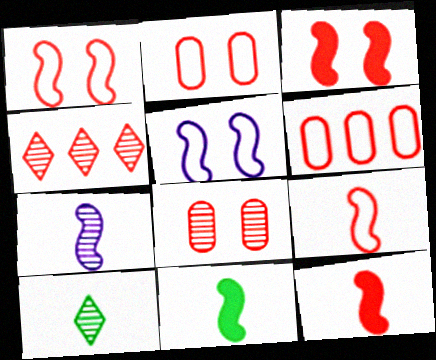[[2, 4, 12], 
[7, 9, 11]]